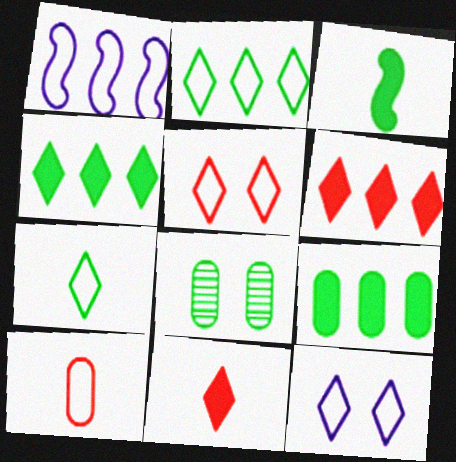[[1, 8, 11], 
[2, 3, 8]]